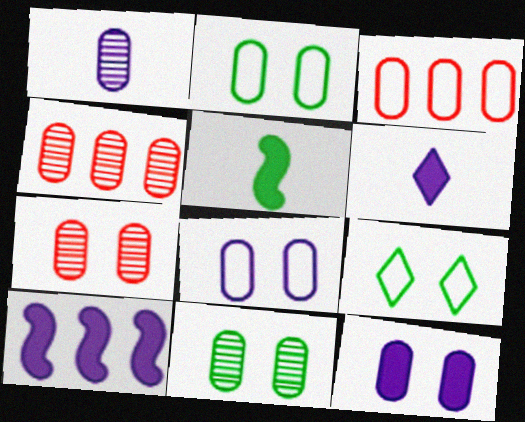[[1, 4, 11], 
[2, 7, 12], 
[6, 10, 12]]